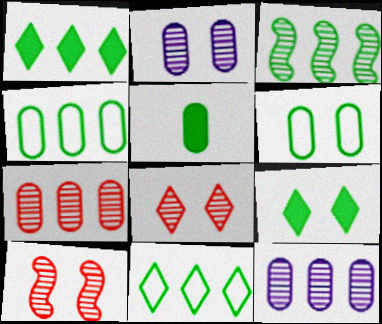[[1, 3, 4]]